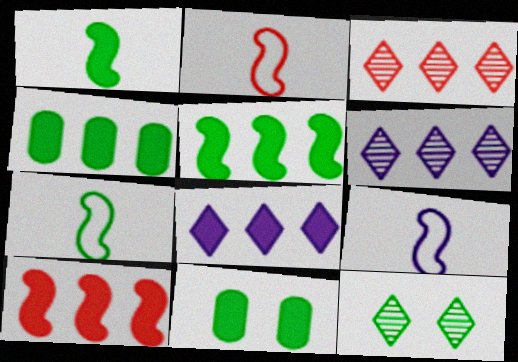[[2, 6, 11], 
[2, 7, 9], 
[3, 9, 11], 
[4, 7, 12], 
[4, 8, 10]]